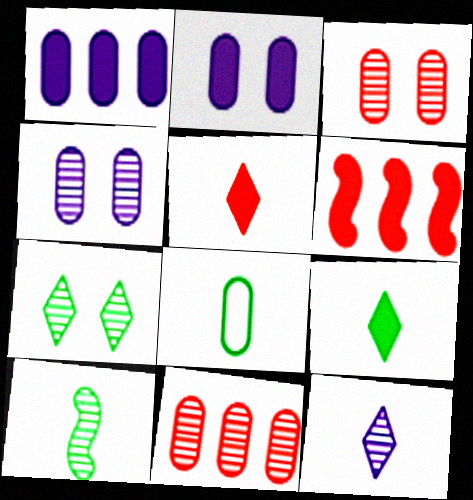[[1, 3, 8], 
[2, 6, 9], 
[2, 8, 11], 
[8, 9, 10]]